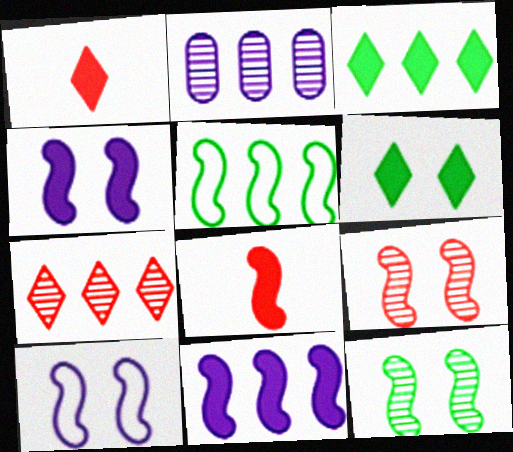[]